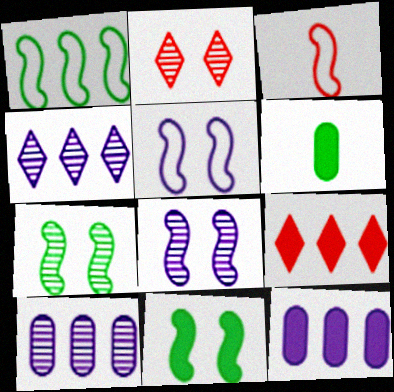[[1, 3, 5], 
[1, 9, 10]]